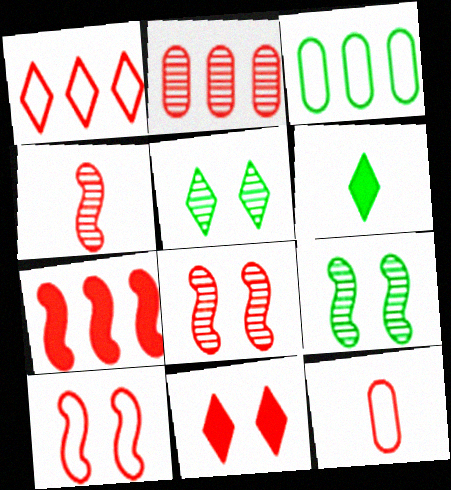[[1, 2, 7], 
[1, 10, 12], 
[3, 6, 9], 
[4, 7, 10]]